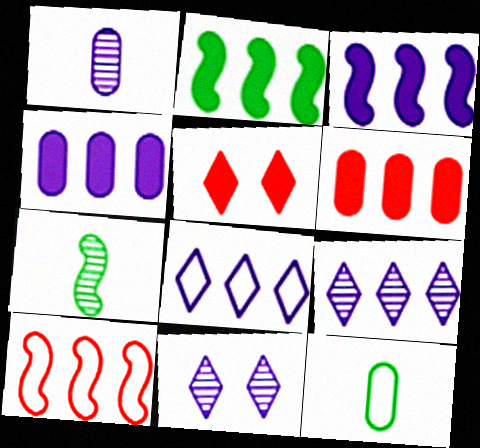[]